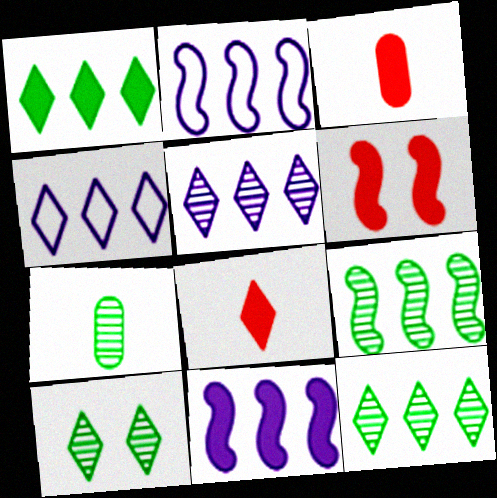[[2, 3, 10], 
[4, 6, 7], 
[4, 8, 10], 
[7, 9, 10]]